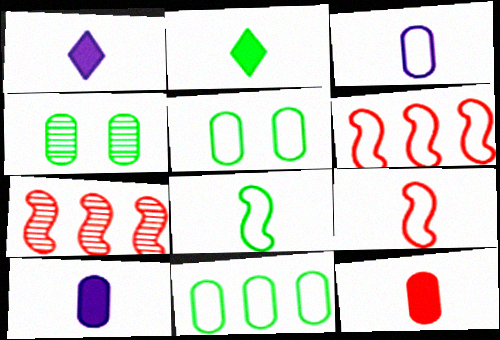[[1, 4, 6], 
[1, 5, 7]]